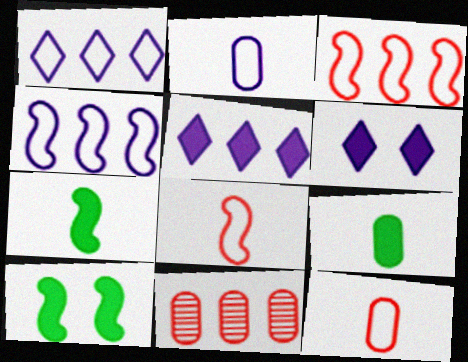[]